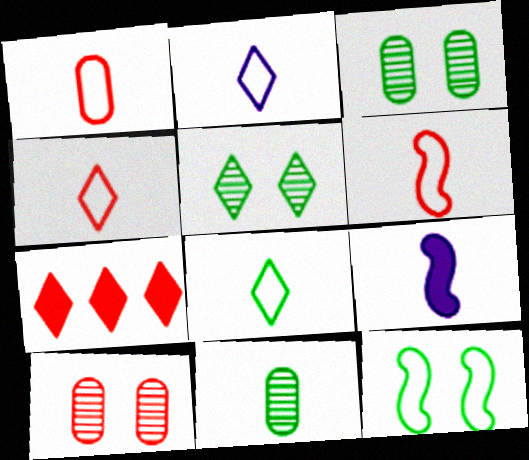[[1, 4, 6], 
[2, 4, 8], 
[2, 5, 7], 
[4, 9, 11], 
[6, 7, 10]]